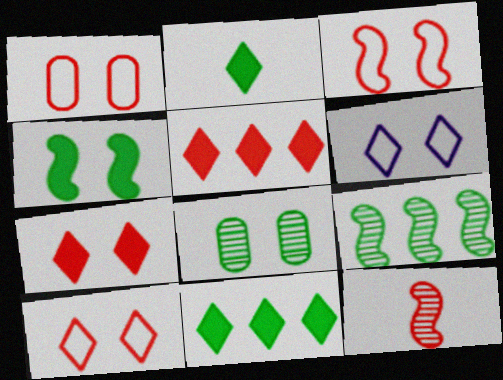[[1, 3, 10], 
[1, 5, 12]]